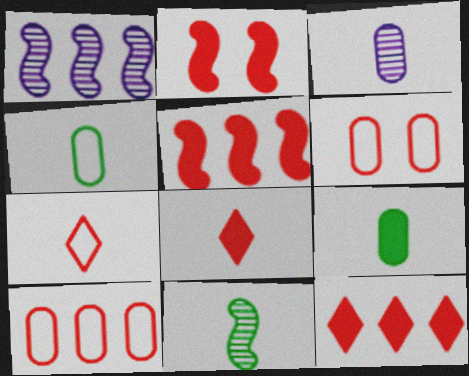[]